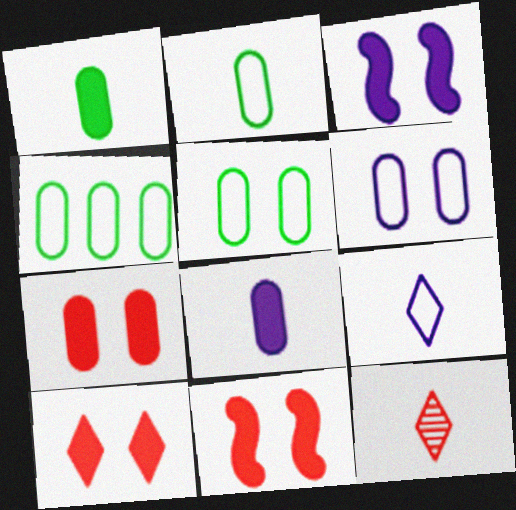[[2, 4, 5], 
[3, 4, 12], 
[7, 10, 11]]